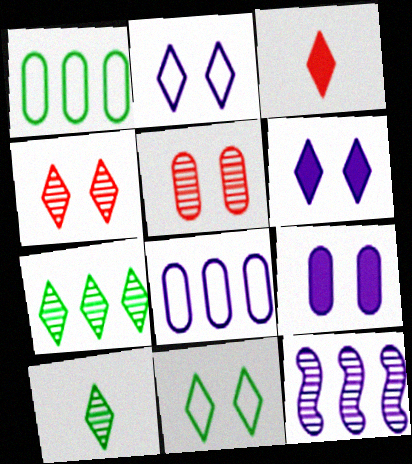[[2, 3, 7], 
[4, 6, 11], 
[5, 10, 12]]